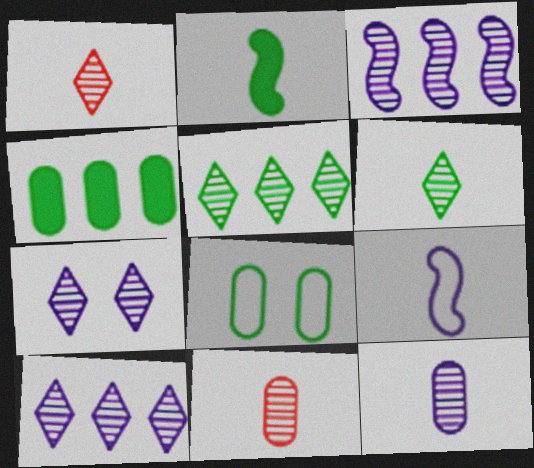[[1, 5, 7], 
[2, 5, 8], 
[3, 7, 12]]